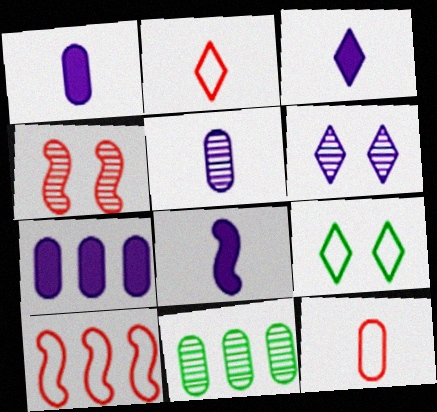[[1, 3, 8]]